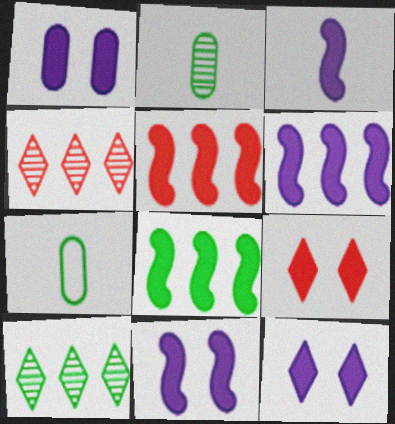[[1, 11, 12], 
[3, 6, 11], 
[4, 7, 11], 
[5, 6, 8]]